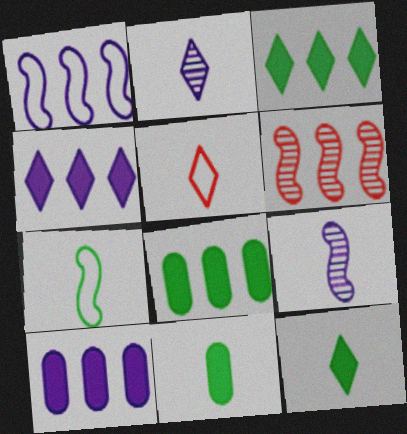[[2, 5, 12], 
[5, 9, 11]]